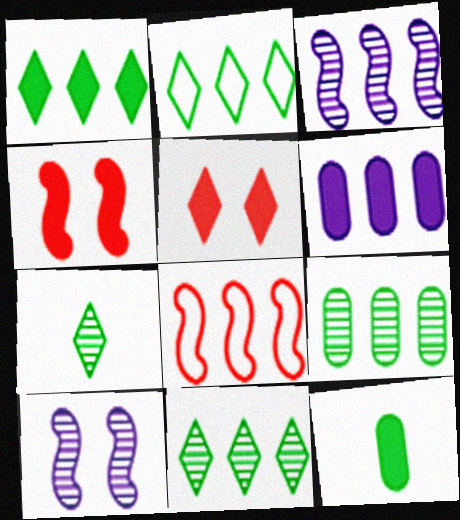[[1, 2, 11], 
[6, 8, 11]]